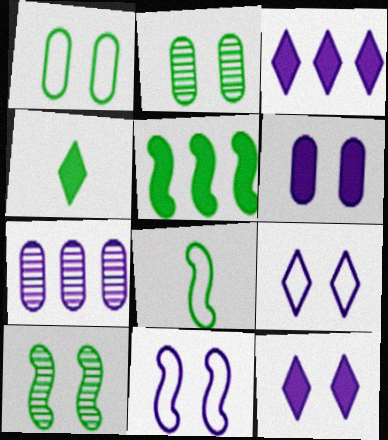[[5, 8, 10]]